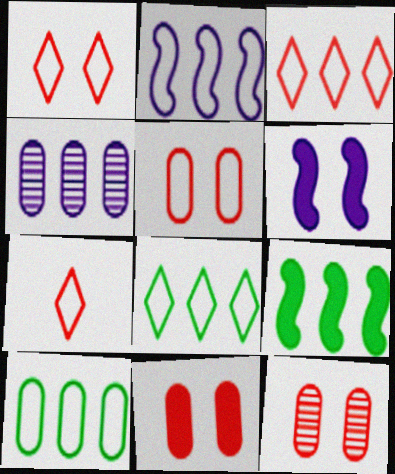[[1, 3, 7], 
[2, 3, 10], 
[3, 4, 9], 
[5, 11, 12]]